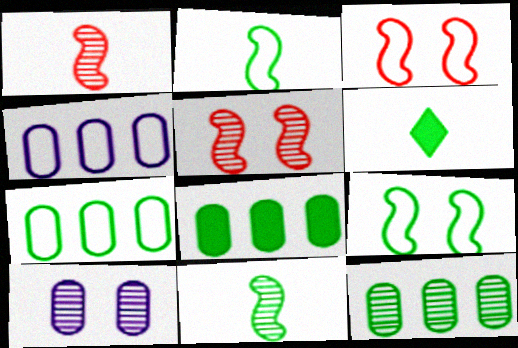[[4, 5, 6], 
[6, 9, 12], 
[7, 8, 12]]